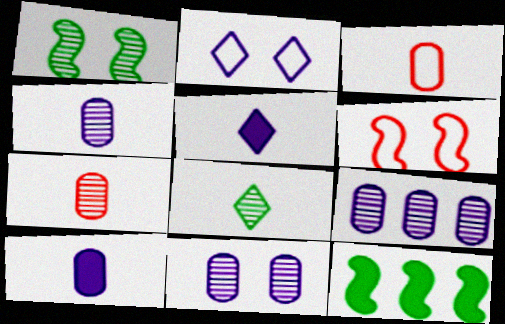[[2, 7, 12], 
[4, 9, 11]]